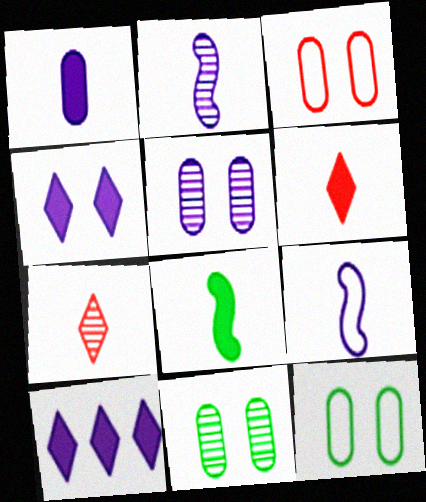[[1, 6, 8], 
[5, 9, 10]]